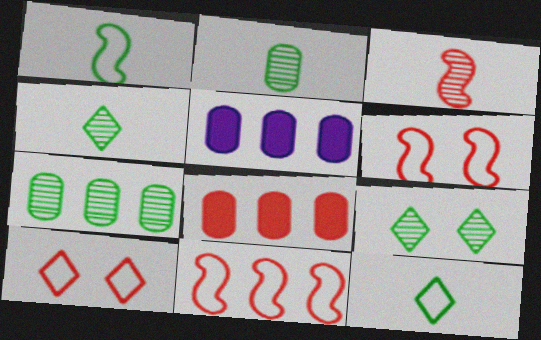[[3, 8, 10], 
[4, 5, 6]]